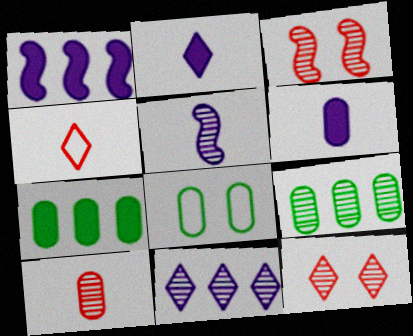[[5, 9, 12]]